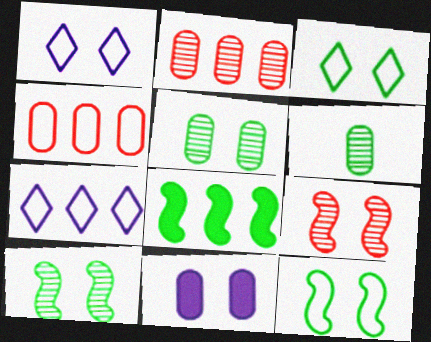[[2, 7, 8], 
[3, 6, 8], 
[3, 9, 11], 
[4, 6, 11]]